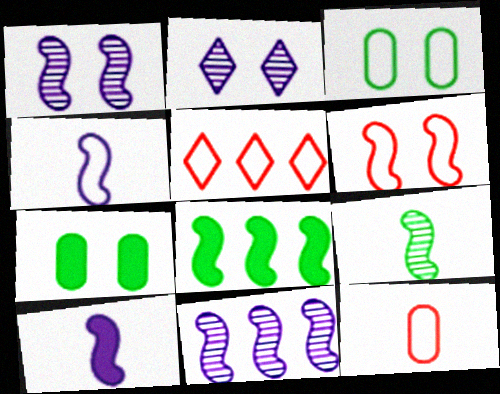[[2, 6, 7], 
[2, 8, 12], 
[3, 4, 5], 
[5, 6, 12]]